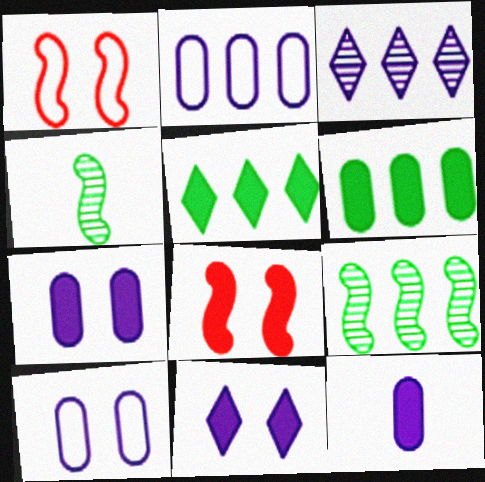[[5, 8, 12]]